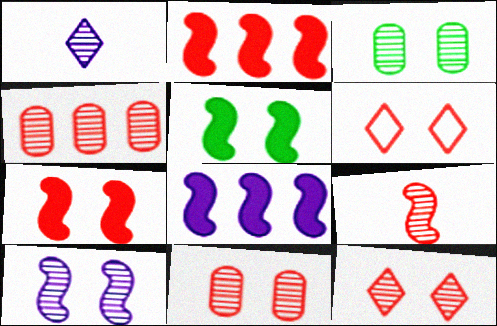[[3, 10, 12], 
[4, 9, 12], 
[6, 7, 11]]